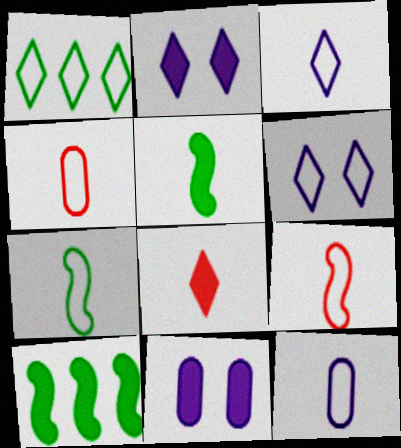[[3, 4, 7], 
[8, 10, 11]]